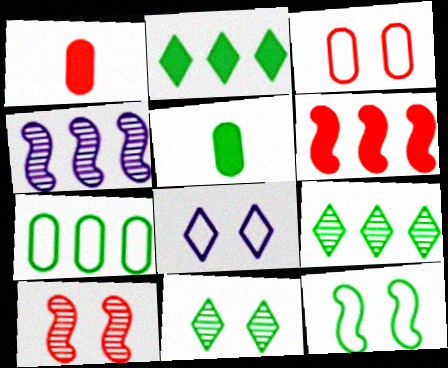[[3, 8, 12], 
[5, 9, 12]]